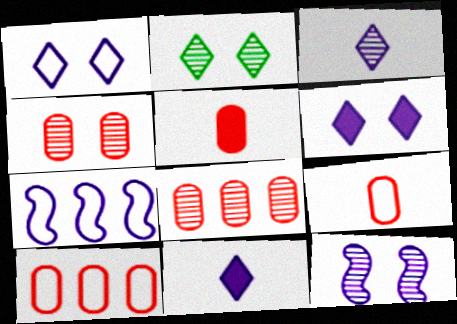[[2, 4, 12], 
[2, 5, 7], 
[4, 5, 10]]